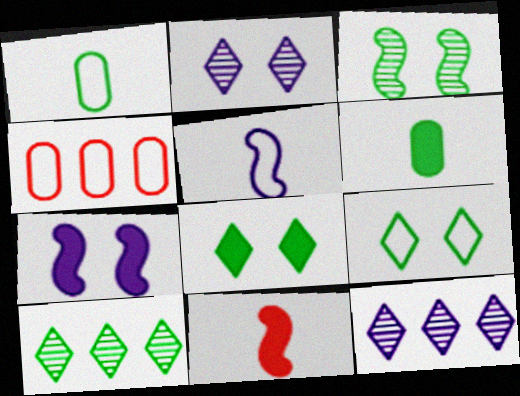[[4, 5, 9]]